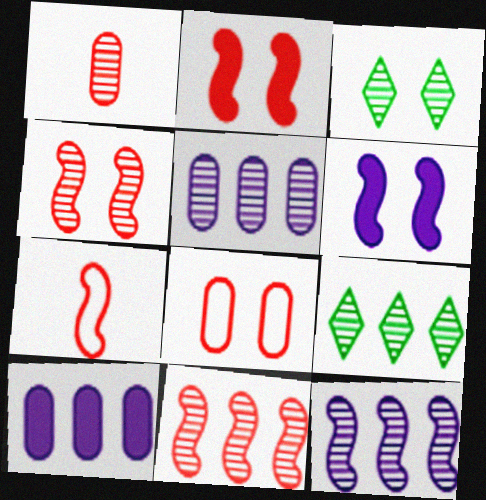[[1, 3, 12], 
[2, 7, 11], 
[3, 6, 8], 
[3, 7, 10], 
[5, 9, 11]]